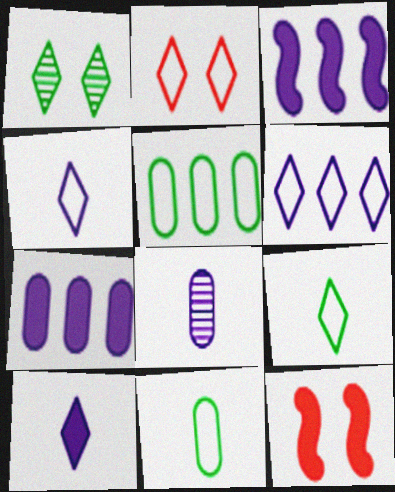[[2, 6, 9]]